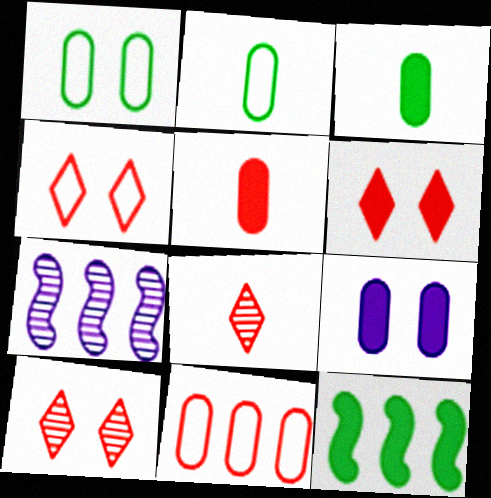[[2, 6, 7], 
[3, 4, 7], 
[4, 6, 10]]